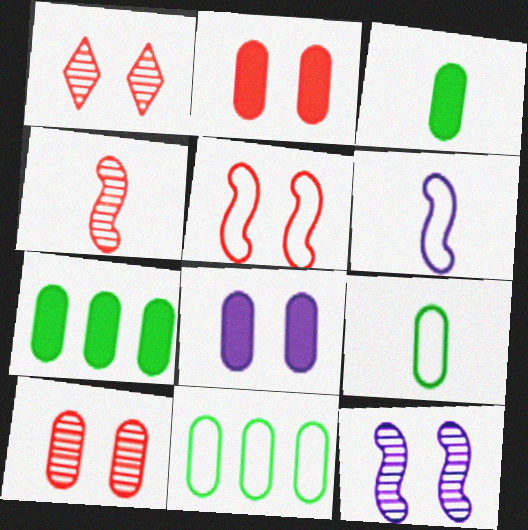[[1, 2, 5], 
[1, 6, 7]]